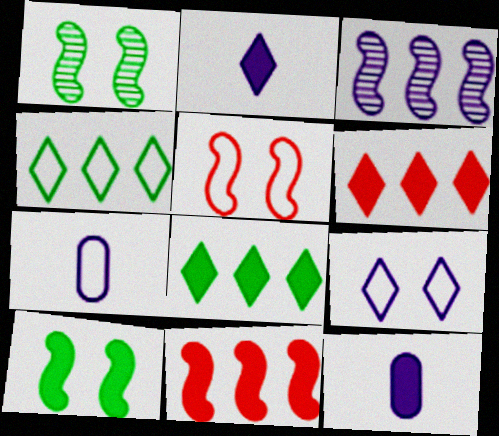[[1, 6, 7], 
[3, 9, 12], 
[4, 5, 7], 
[6, 10, 12]]